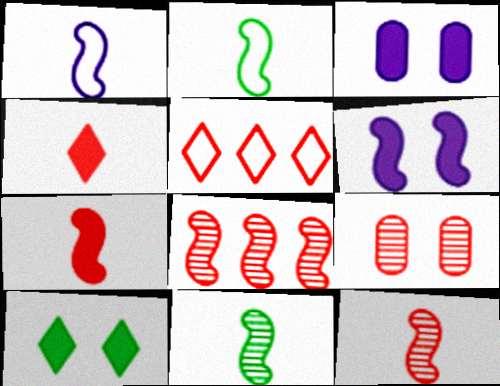[[1, 7, 11], 
[2, 6, 8], 
[3, 5, 11], 
[5, 7, 9]]